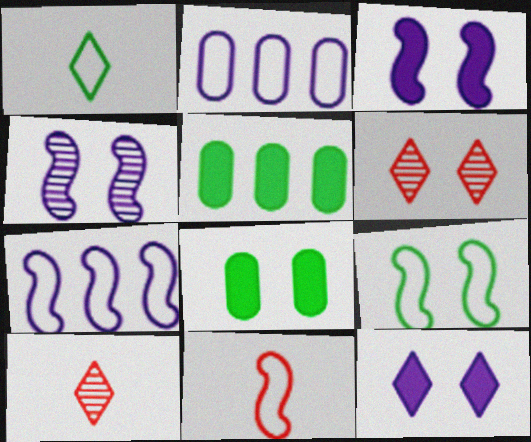[[7, 8, 10], 
[7, 9, 11]]